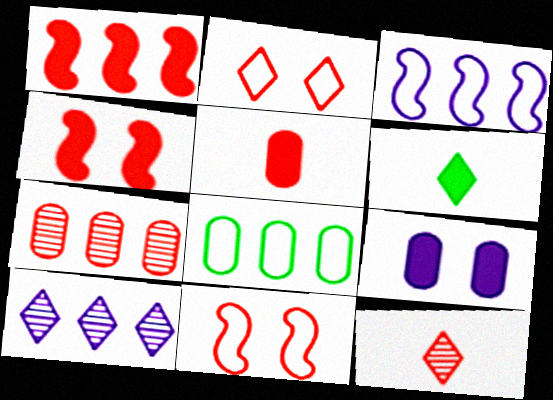[[1, 6, 9], 
[1, 8, 10], 
[2, 6, 10]]